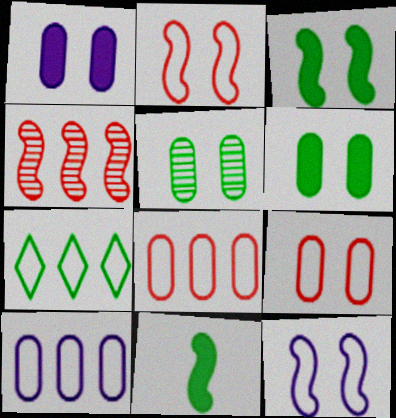[[1, 5, 9], 
[4, 11, 12], 
[5, 7, 11]]